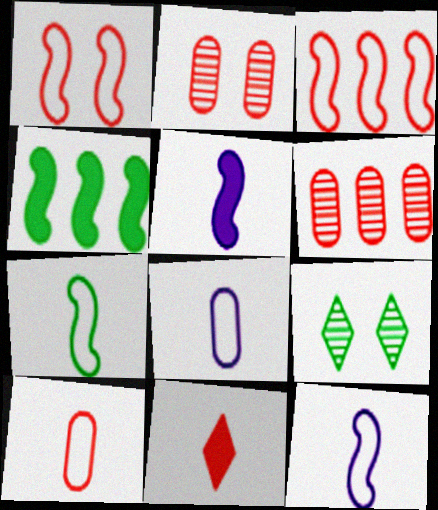[[1, 6, 11], 
[2, 3, 11]]